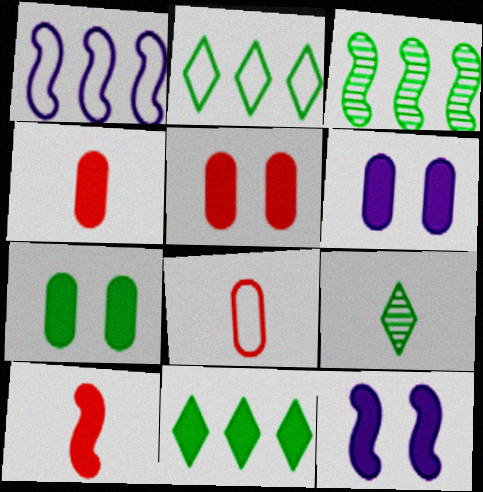[[1, 5, 9], 
[4, 11, 12], 
[5, 6, 7], 
[6, 10, 11]]